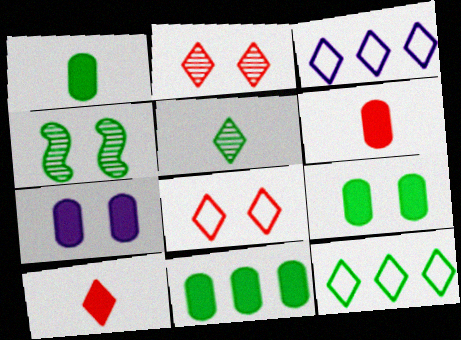[[1, 4, 12], 
[1, 9, 11], 
[3, 4, 6], 
[4, 7, 8], 
[6, 7, 11]]